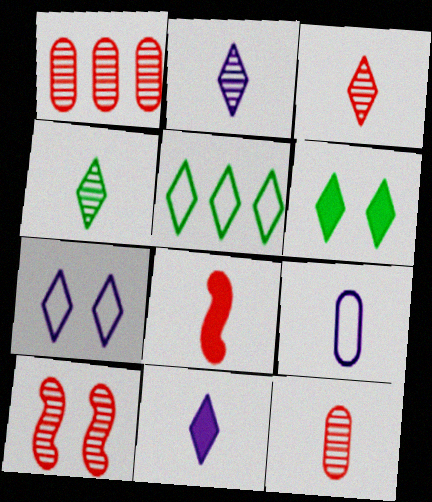[[1, 3, 10], 
[2, 3, 4], 
[4, 5, 6], 
[4, 8, 9]]